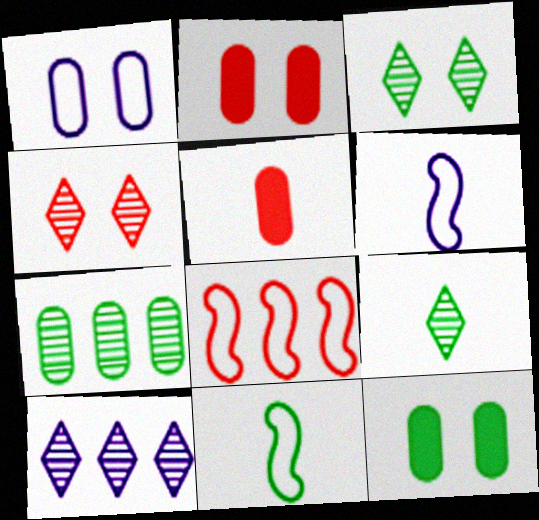[[1, 5, 7], 
[2, 10, 11], 
[4, 5, 8], 
[4, 9, 10], 
[5, 6, 9]]